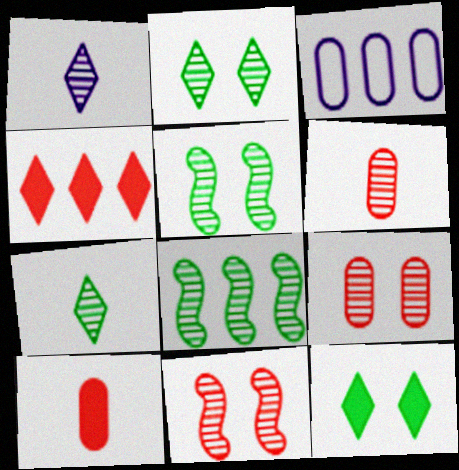[[1, 8, 9], 
[3, 4, 8]]